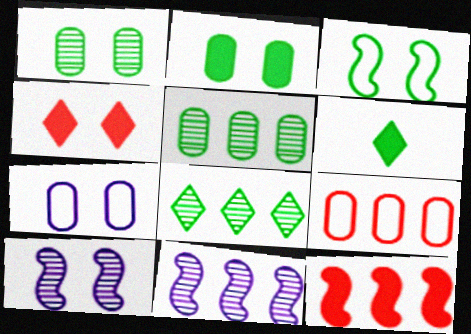[[3, 5, 6], 
[6, 9, 10]]